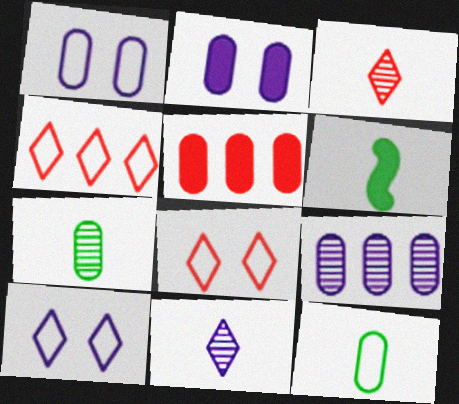[[1, 5, 7], 
[6, 8, 9]]